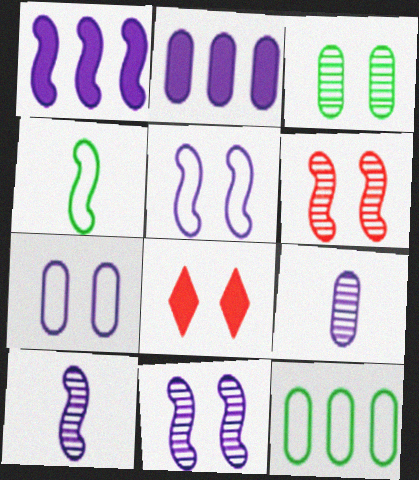[[1, 4, 6], 
[1, 5, 10], 
[2, 7, 9], 
[3, 5, 8], 
[8, 10, 12]]